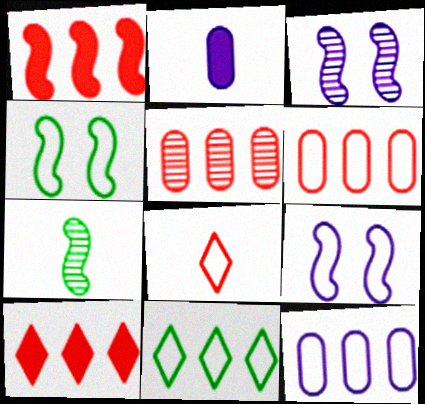[[1, 7, 9], 
[2, 7, 8], 
[4, 8, 12]]